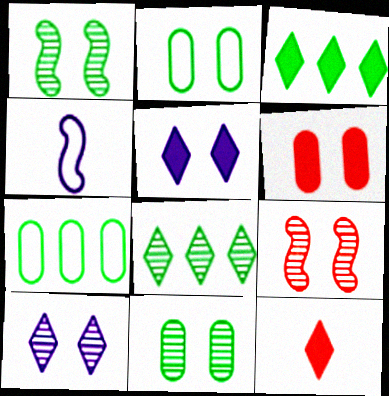[[2, 5, 9], 
[3, 5, 12], 
[4, 6, 8], 
[9, 10, 11]]